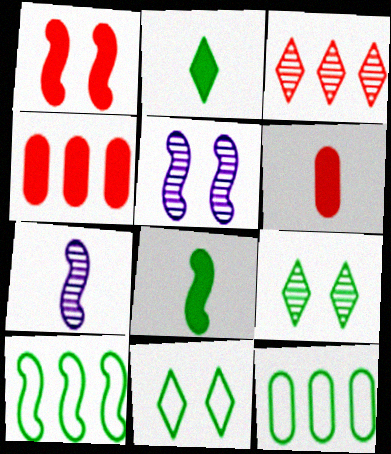[[1, 7, 10], 
[4, 7, 11], 
[8, 9, 12]]